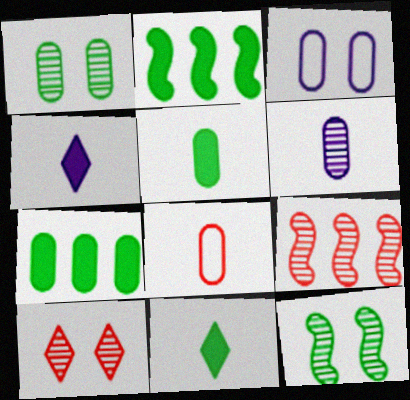[[3, 9, 11], 
[5, 6, 8]]